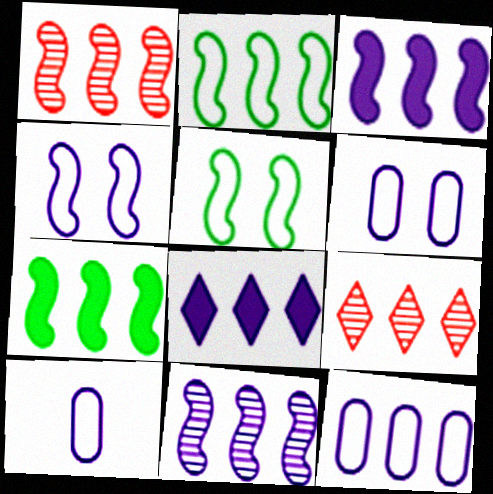[[1, 2, 3], 
[6, 10, 12], 
[7, 9, 12], 
[8, 11, 12]]